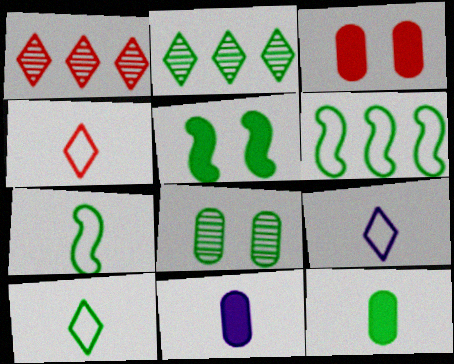[[4, 9, 10]]